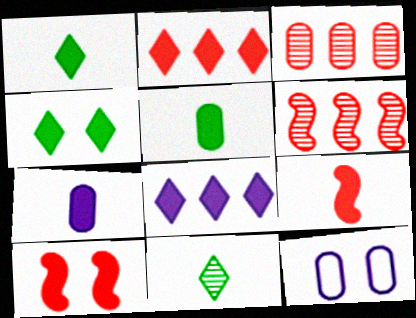[[1, 6, 12], 
[1, 7, 9], 
[3, 5, 12], 
[5, 8, 10]]